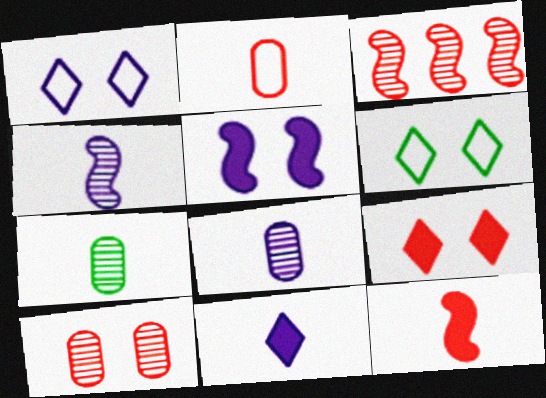[[2, 3, 9], 
[5, 6, 10]]